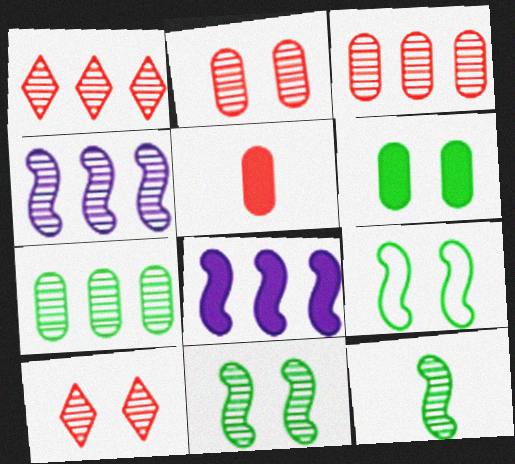[[1, 4, 7]]